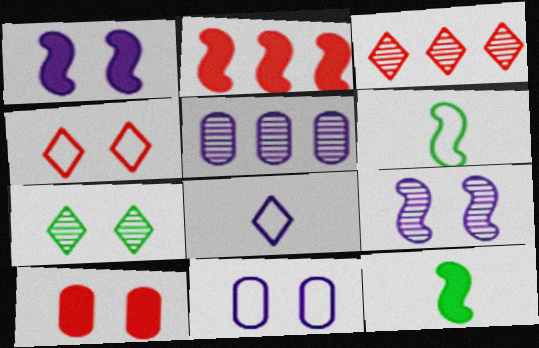[[1, 2, 12], 
[1, 5, 8], 
[2, 6, 9], 
[3, 11, 12], 
[4, 5, 12]]